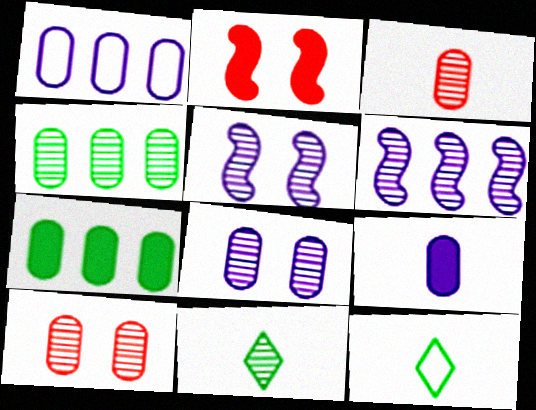[[1, 2, 11], 
[1, 8, 9], 
[3, 4, 8], 
[6, 10, 11]]